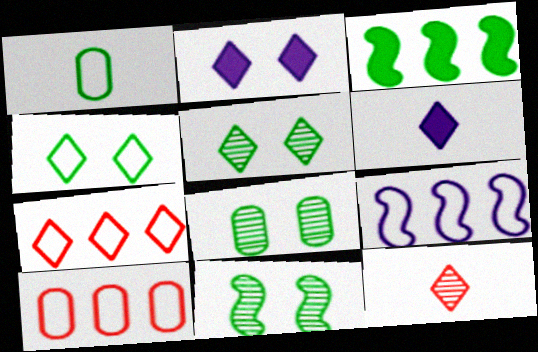[[1, 3, 5], 
[5, 6, 7], 
[5, 8, 11], 
[6, 10, 11]]